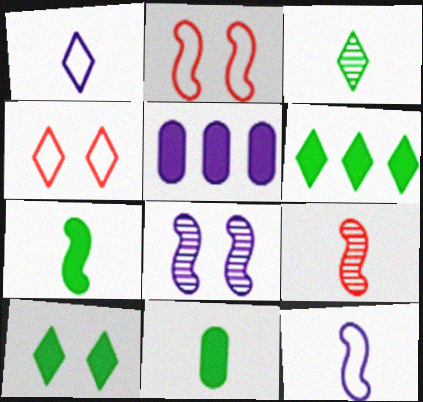[[1, 5, 8], 
[1, 9, 11], 
[2, 3, 5], 
[7, 9, 12]]